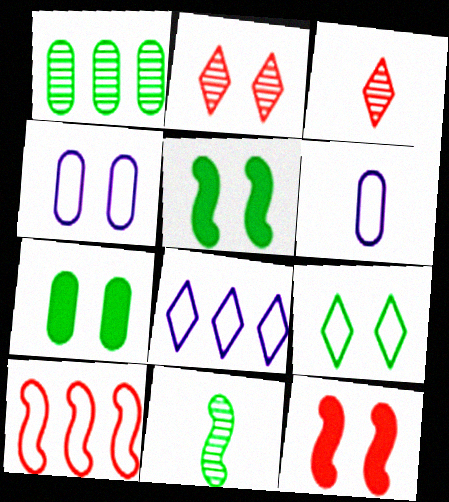[[2, 4, 5], 
[6, 9, 10]]